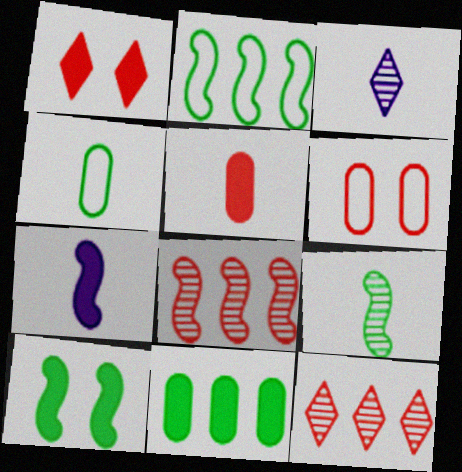[[1, 7, 11], 
[2, 9, 10]]